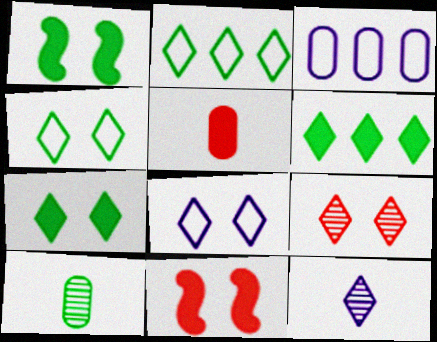[[1, 2, 10], 
[7, 8, 9]]